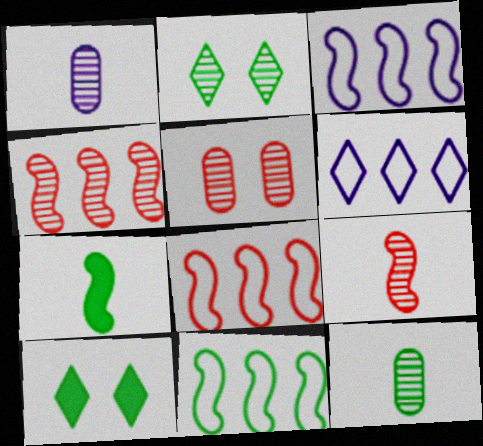[[1, 2, 4], 
[1, 8, 10], 
[3, 8, 11], 
[5, 6, 7], 
[10, 11, 12]]